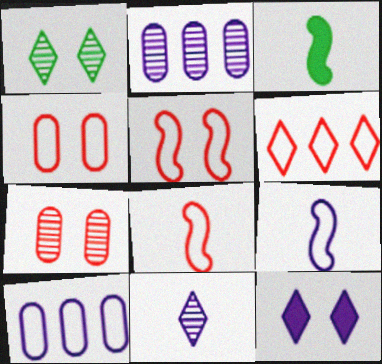[[2, 9, 12], 
[4, 6, 8]]